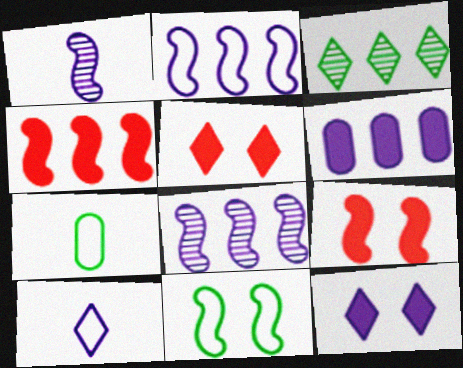[[1, 4, 11], 
[3, 5, 10], 
[5, 7, 8]]